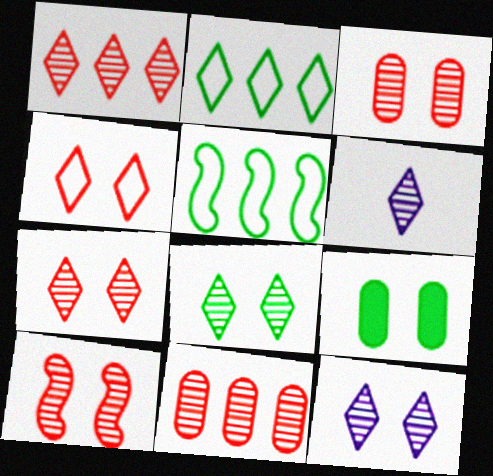[[1, 6, 8], 
[3, 7, 10], 
[7, 8, 12]]